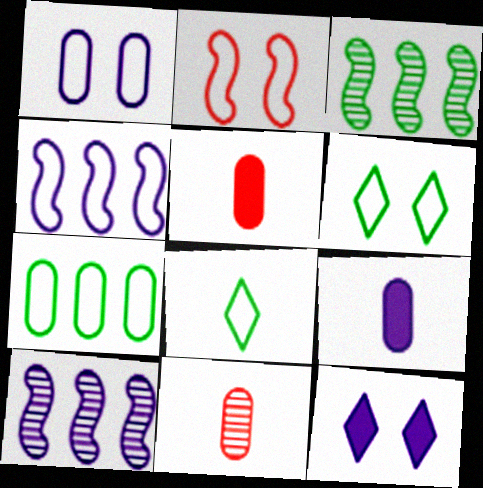[[1, 2, 6], 
[5, 6, 10]]